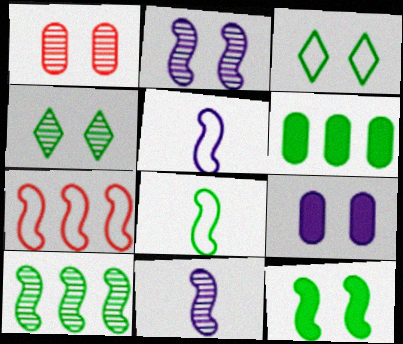[[1, 2, 4], 
[4, 6, 8], 
[7, 11, 12], 
[8, 10, 12]]